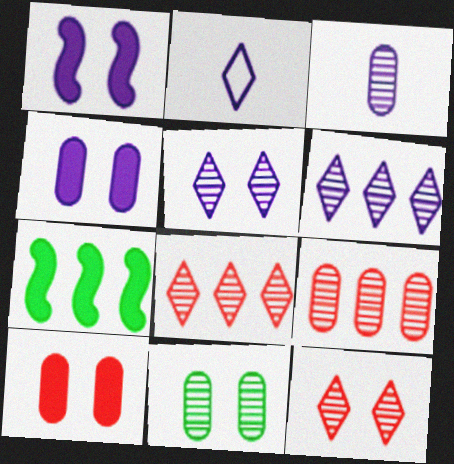[[3, 9, 11]]